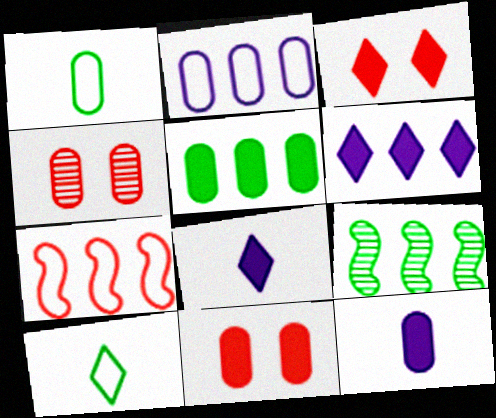[[5, 11, 12]]